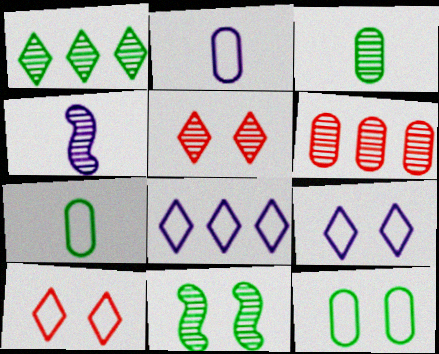[[1, 3, 11]]